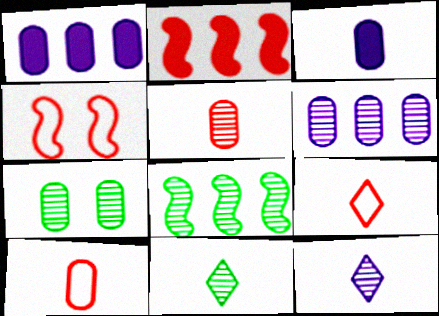[[1, 4, 11], 
[1, 7, 10], 
[5, 6, 7], 
[7, 8, 11]]